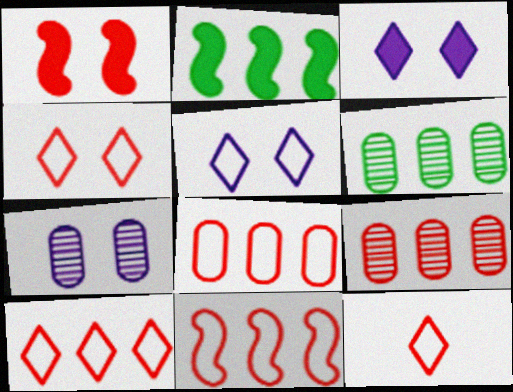[[1, 9, 12], 
[2, 7, 12], 
[4, 10, 12], 
[8, 10, 11]]